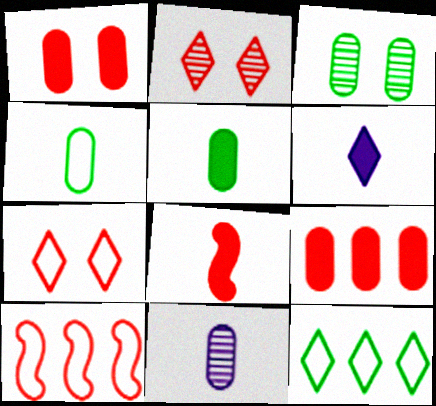[[2, 6, 12], 
[3, 6, 10], 
[5, 6, 8]]